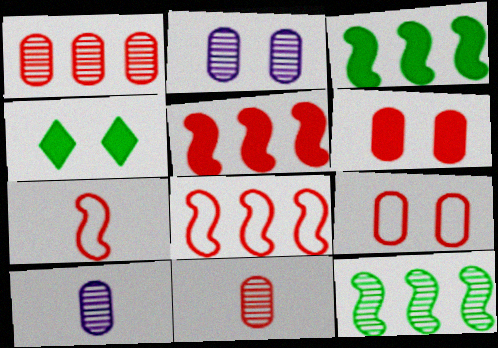[[4, 8, 10]]